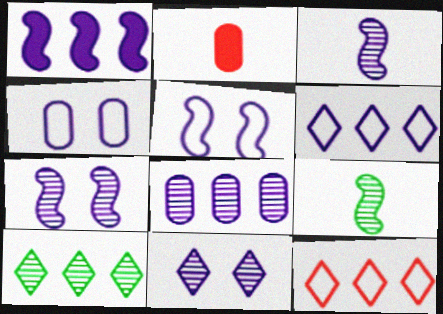[[1, 3, 5], 
[1, 6, 8], 
[2, 5, 10], 
[3, 8, 11]]